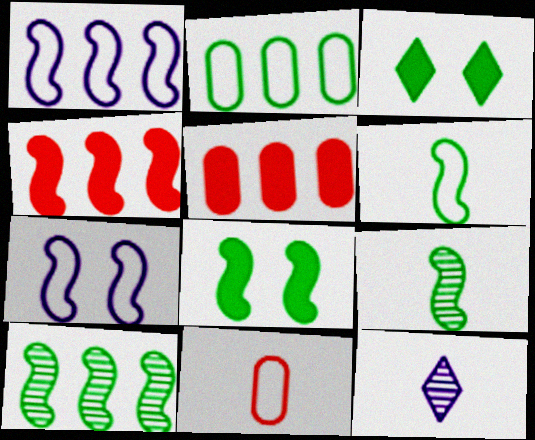[[1, 4, 10], 
[2, 3, 9], 
[4, 7, 9], 
[6, 8, 10]]